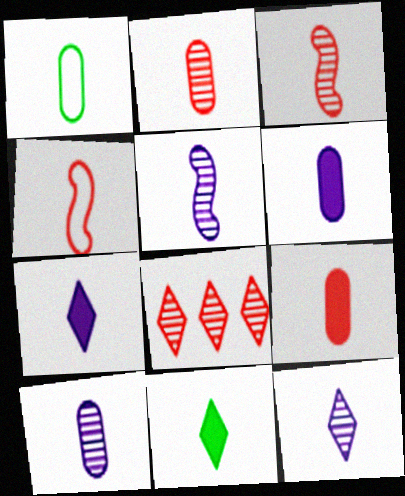[[1, 2, 6], 
[1, 3, 7], 
[1, 9, 10], 
[4, 10, 11], 
[5, 10, 12]]